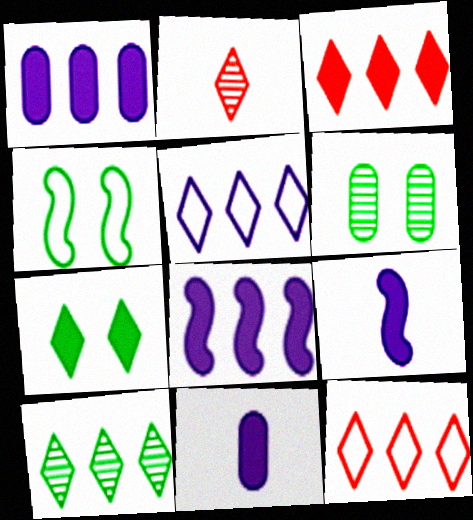[[1, 2, 4], 
[2, 5, 7], 
[3, 5, 10], 
[4, 6, 7], 
[6, 9, 12]]